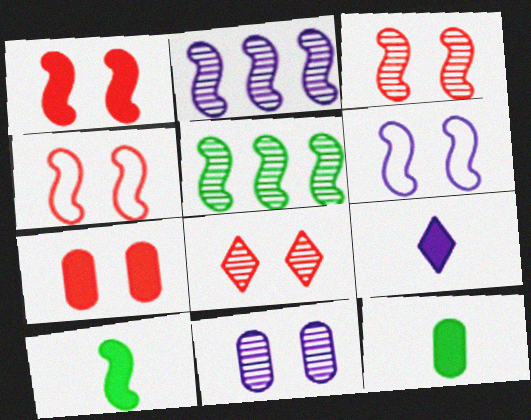[[1, 3, 4], 
[2, 4, 10], 
[4, 7, 8]]